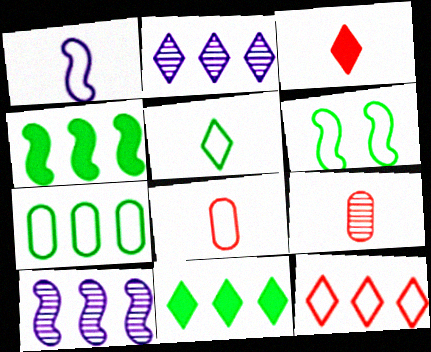[[1, 5, 8], 
[2, 11, 12], 
[5, 6, 7]]